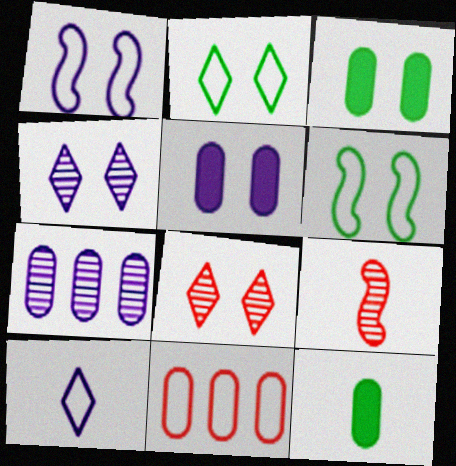[[1, 3, 8], 
[1, 4, 5], 
[5, 6, 8], 
[6, 10, 11], 
[9, 10, 12]]